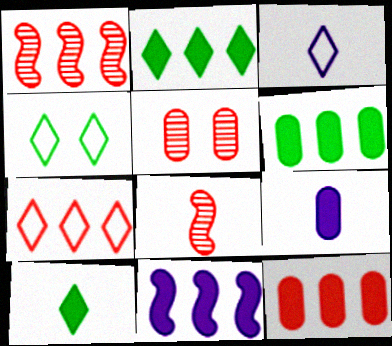[[1, 4, 9], 
[1, 7, 12], 
[2, 11, 12], 
[3, 4, 7]]